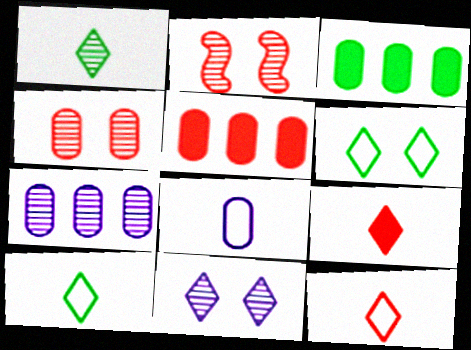[[1, 2, 7], 
[2, 5, 12], 
[3, 4, 8]]